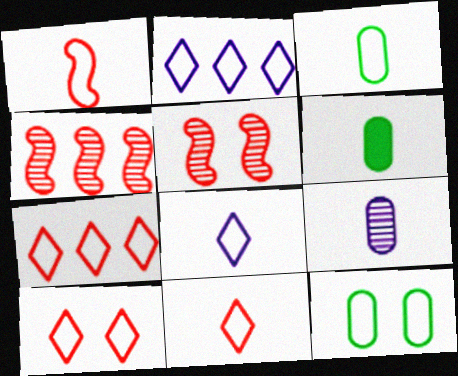[[1, 2, 12], 
[1, 3, 8], 
[2, 5, 6], 
[7, 10, 11]]